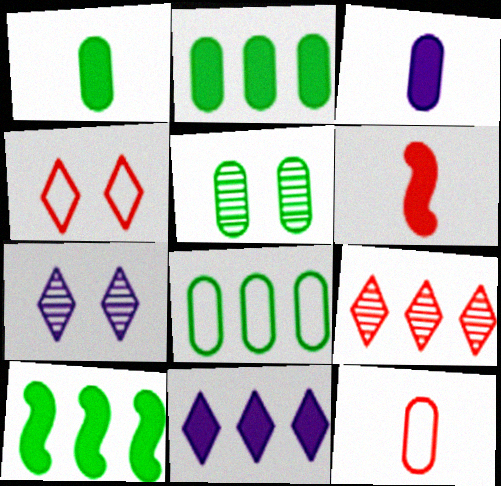[[1, 5, 8], 
[6, 7, 8], 
[7, 10, 12]]